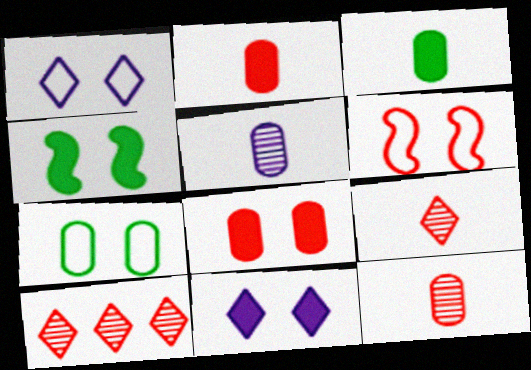[[1, 6, 7], 
[2, 6, 10], 
[4, 8, 11]]